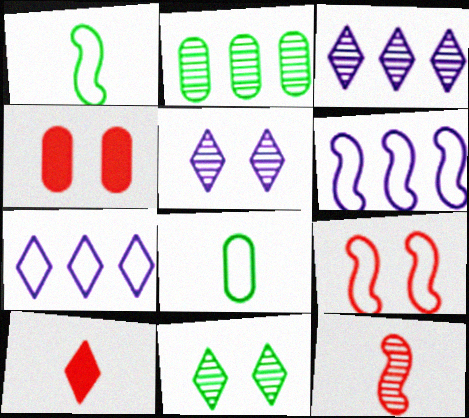[[1, 3, 4], 
[1, 6, 9], 
[2, 5, 12], 
[7, 8, 9], 
[7, 10, 11]]